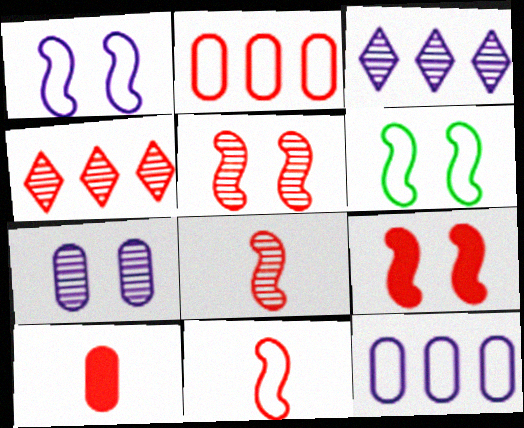[[3, 6, 10]]